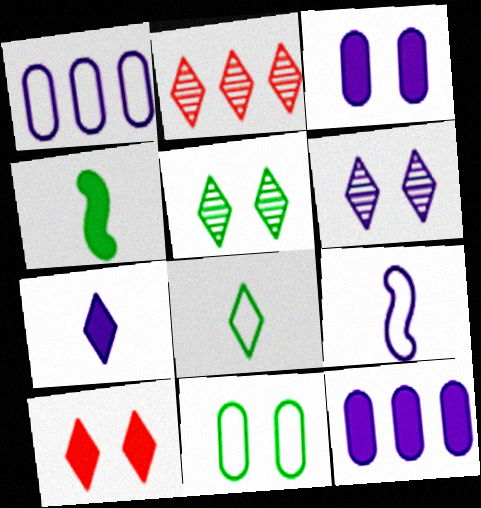[[4, 10, 12], 
[6, 9, 12]]